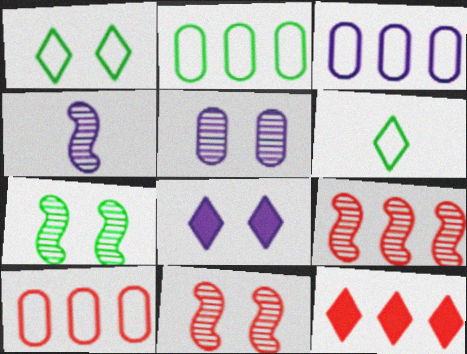[[2, 3, 10], 
[3, 4, 8], 
[4, 7, 9], 
[9, 10, 12]]